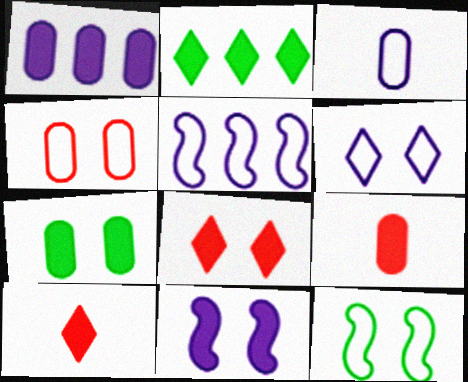[[1, 7, 9], 
[2, 9, 11], 
[3, 5, 6], 
[4, 6, 12], 
[7, 8, 11]]